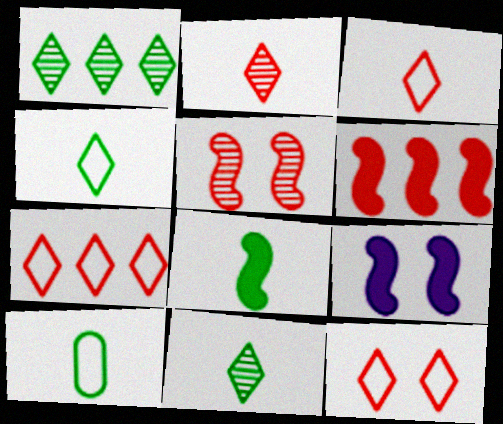[[3, 7, 12], 
[6, 8, 9], 
[8, 10, 11]]